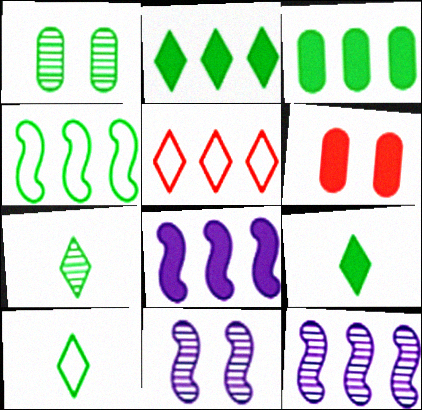[[1, 4, 9], 
[3, 5, 12], 
[6, 8, 9], 
[6, 10, 12], 
[7, 9, 10]]